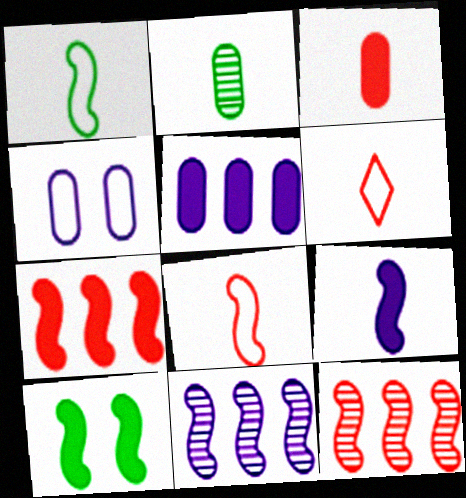[[2, 6, 9], 
[7, 9, 10], 
[8, 10, 11]]